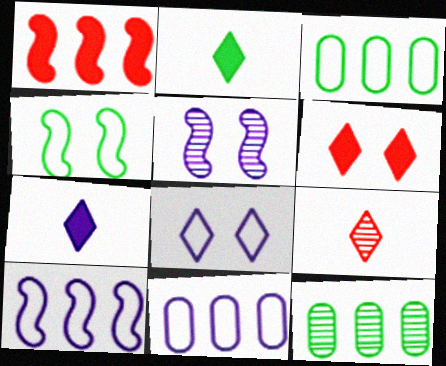[[2, 4, 12], 
[5, 7, 11], 
[5, 9, 12]]